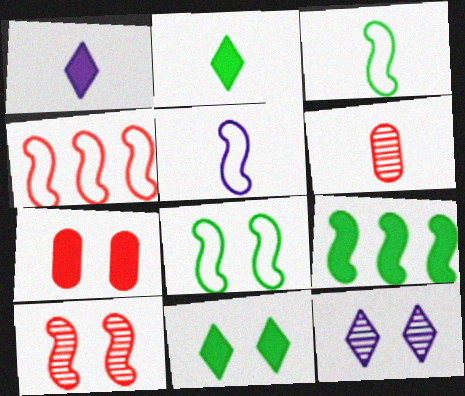[[1, 3, 6], 
[1, 7, 9], 
[2, 5, 6], 
[4, 5, 8], 
[5, 9, 10], 
[7, 8, 12]]